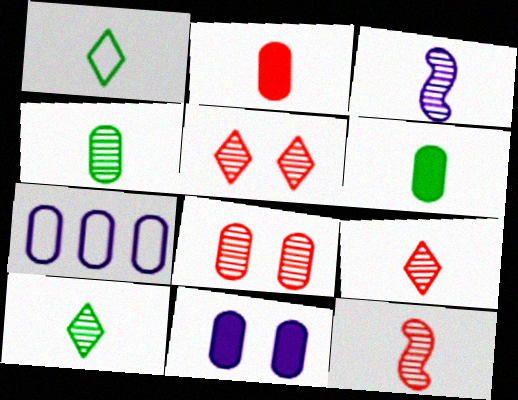[[1, 2, 3], 
[3, 4, 9], 
[6, 7, 8]]